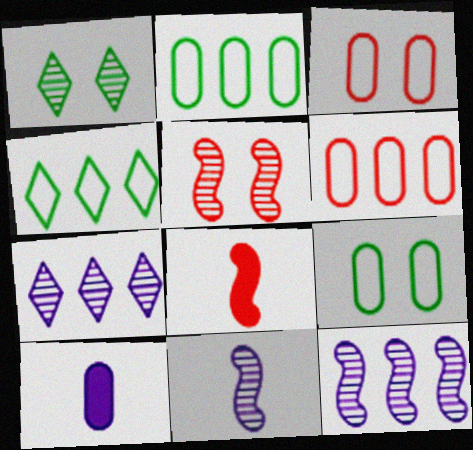[[4, 5, 10], 
[7, 8, 9]]